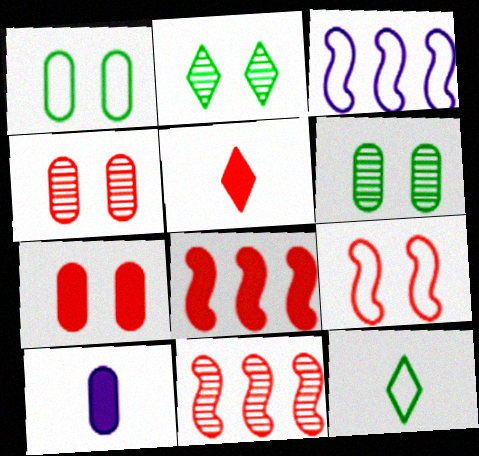[[3, 5, 6], 
[5, 7, 8]]